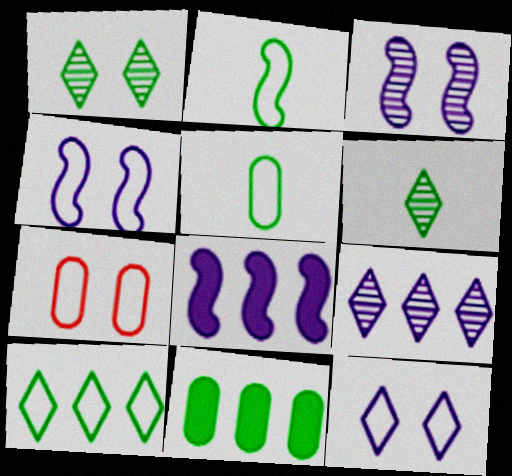[[1, 2, 11], 
[6, 7, 8]]